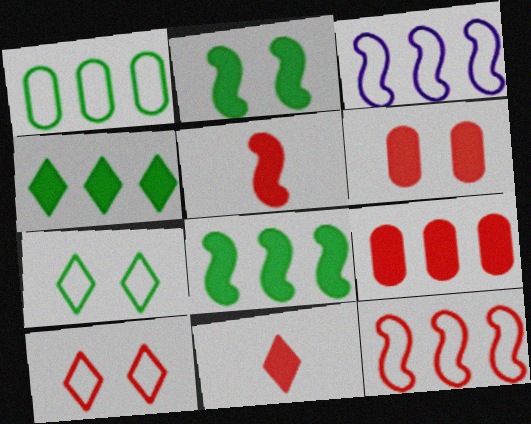[]